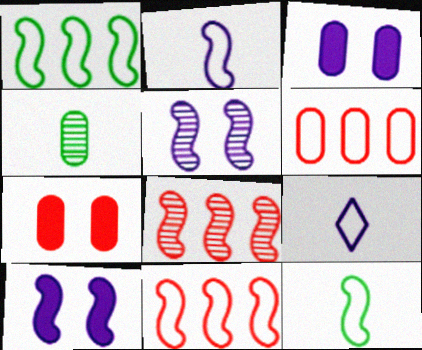[[3, 4, 6], 
[8, 10, 12]]